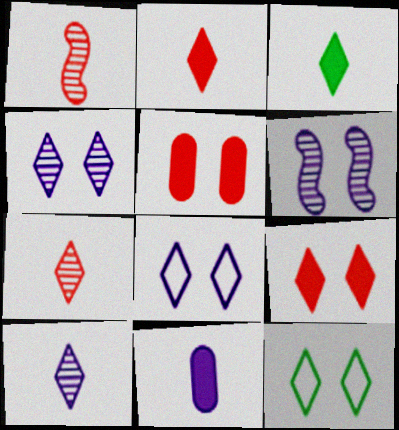[[4, 9, 12], 
[5, 6, 12]]